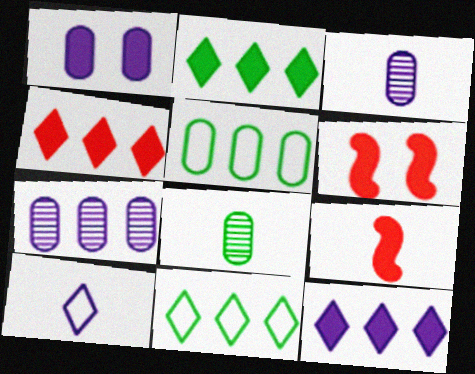[[1, 2, 9], 
[2, 4, 12], 
[3, 6, 11], 
[8, 9, 10]]